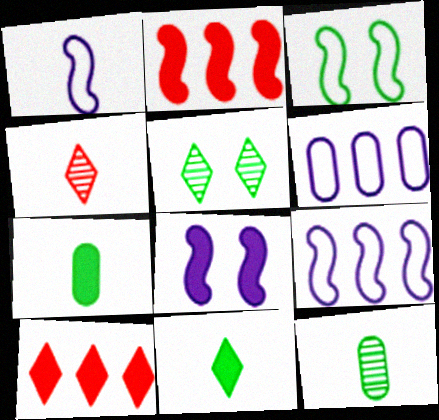[[1, 4, 7], 
[7, 8, 10]]